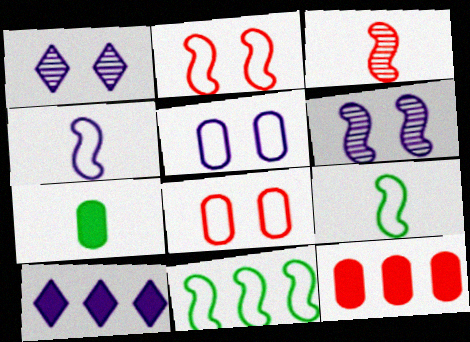[[1, 9, 12], 
[2, 4, 11]]